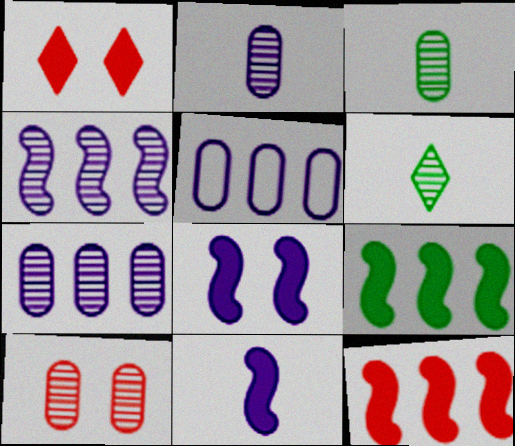[[3, 7, 10], 
[4, 6, 10]]